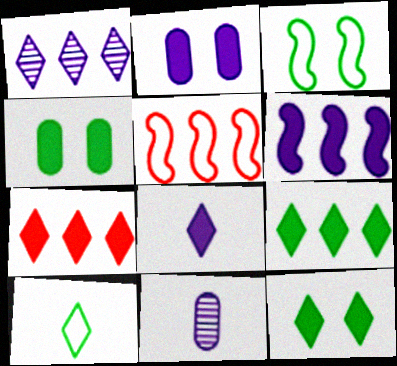[[2, 6, 8], 
[3, 7, 11], 
[5, 11, 12], 
[7, 8, 12]]